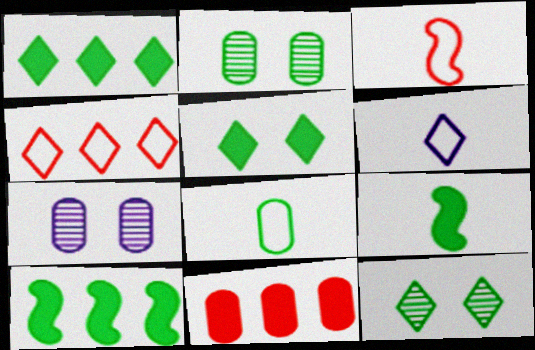[[1, 3, 7], 
[3, 6, 8], 
[4, 7, 9], 
[7, 8, 11], 
[8, 10, 12]]